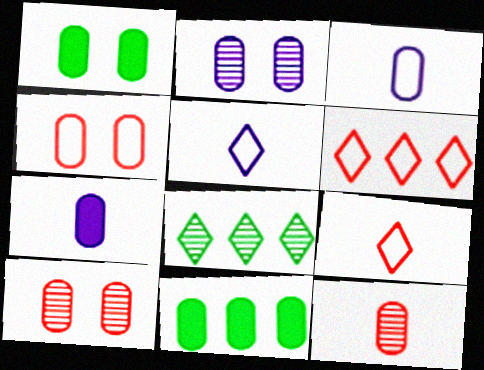[[1, 2, 4], 
[3, 10, 11]]